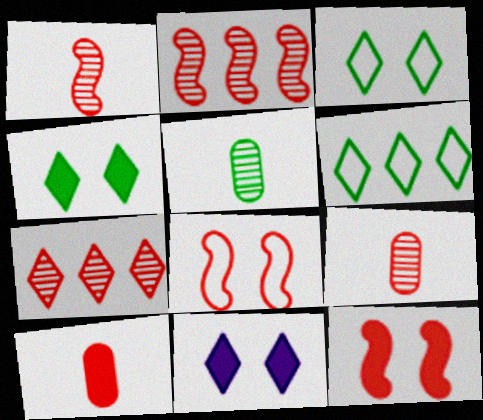[[7, 8, 10]]